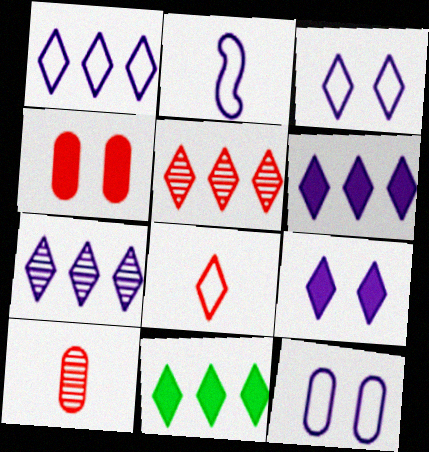[[1, 2, 12], 
[1, 5, 11], 
[1, 6, 7]]